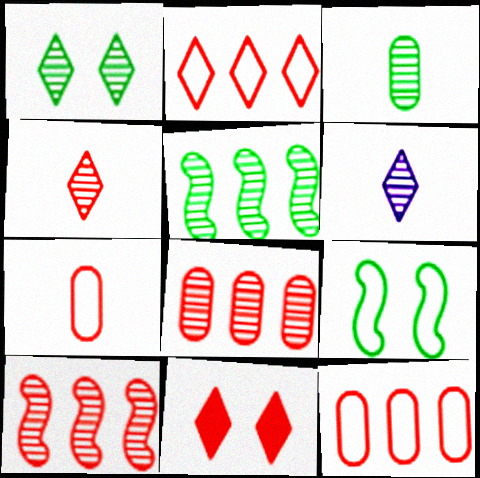[[1, 3, 5], 
[2, 4, 11], 
[7, 10, 11]]